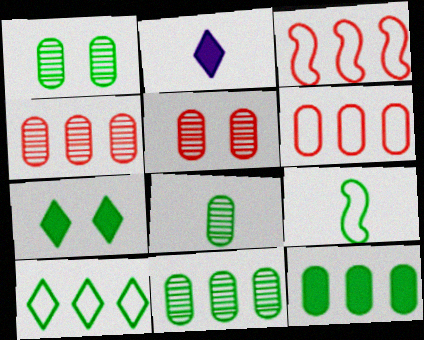[[1, 2, 3], 
[1, 8, 11], 
[7, 9, 11]]